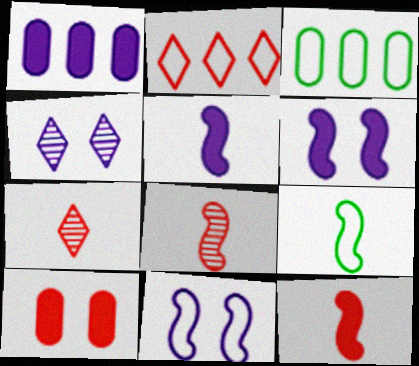[[2, 8, 10], 
[3, 4, 12], 
[3, 6, 7], 
[5, 8, 9]]